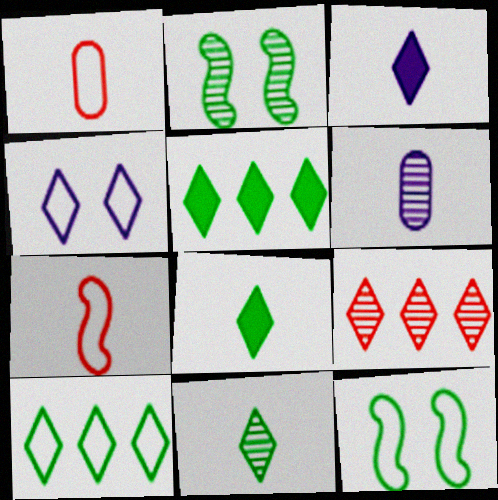[[2, 6, 9], 
[4, 8, 9], 
[6, 7, 8]]